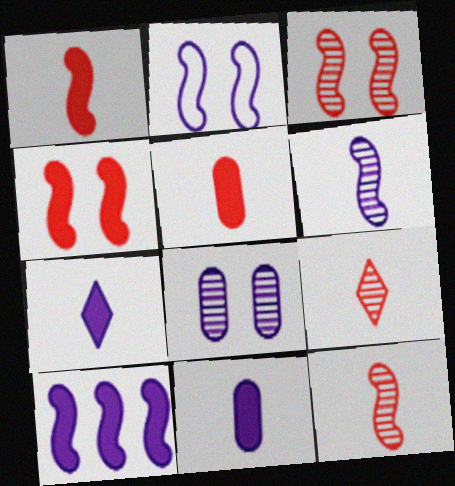[[2, 6, 10]]